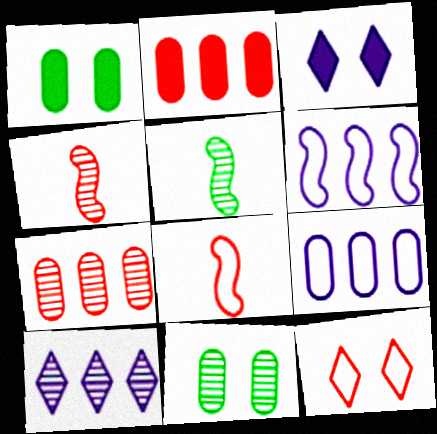[[1, 8, 10], 
[2, 4, 12], 
[4, 10, 11]]